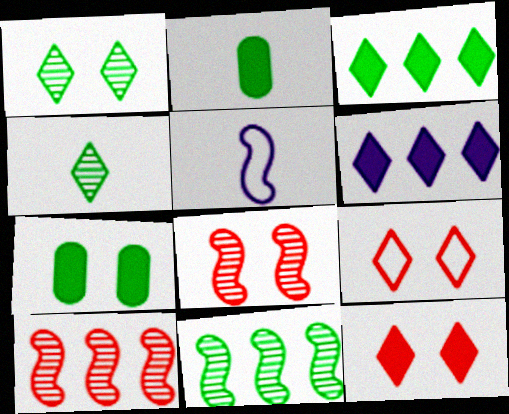[[4, 6, 9]]